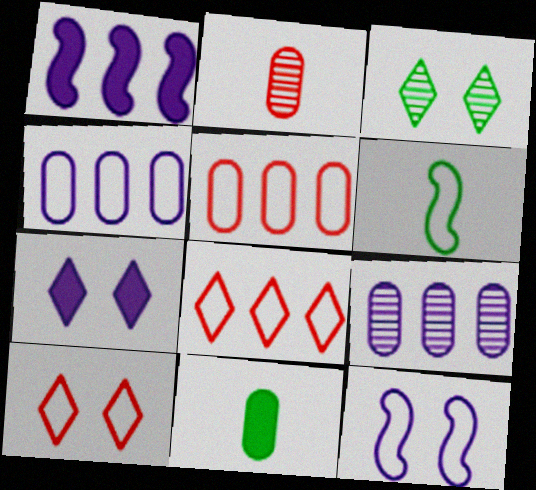[[3, 7, 10], 
[4, 6, 10]]